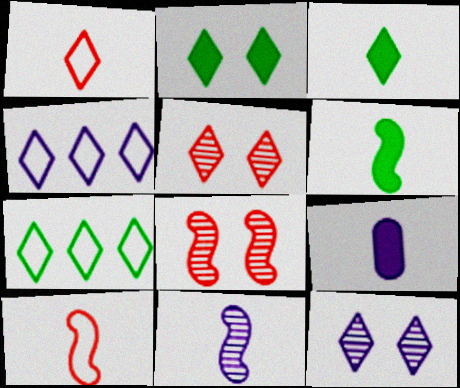[[3, 4, 5], 
[6, 10, 11], 
[7, 8, 9]]